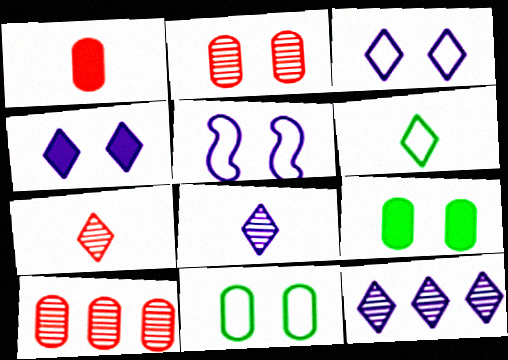[]